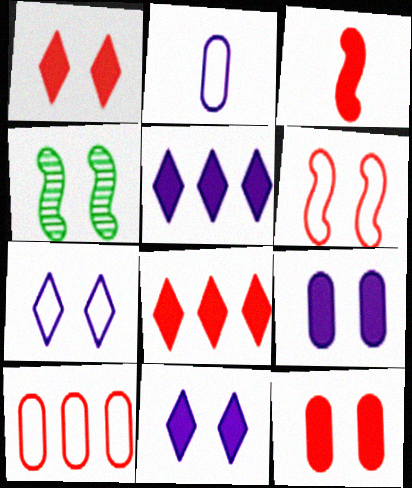[[2, 4, 8], 
[3, 8, 12], 
[4, 7, 12]]